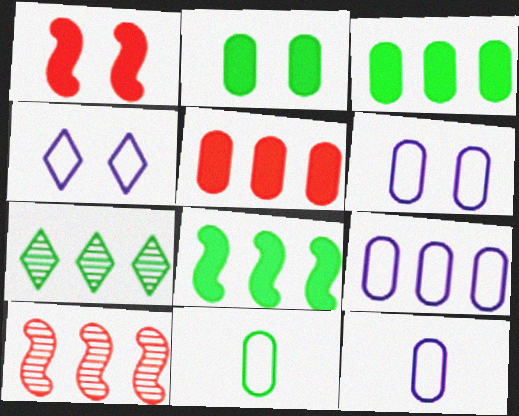[[1, 7, 12], 
[6, 9, 12]]